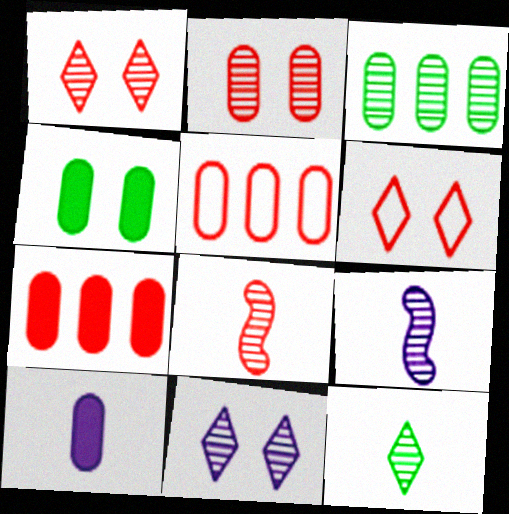[[1, 3, 9], 
[3, 8, 11], 
[4, 7, 10], 
[6, 7, 8]]